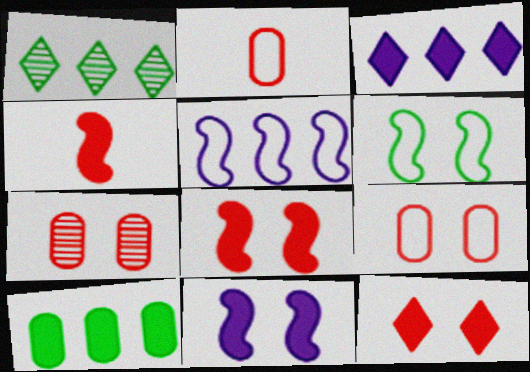[[1, 2, 11]]